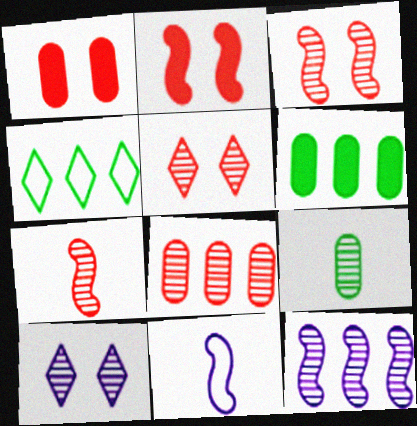[[5, 6, 11], 
[5, 7, 8], 
[5, 9, 12]]